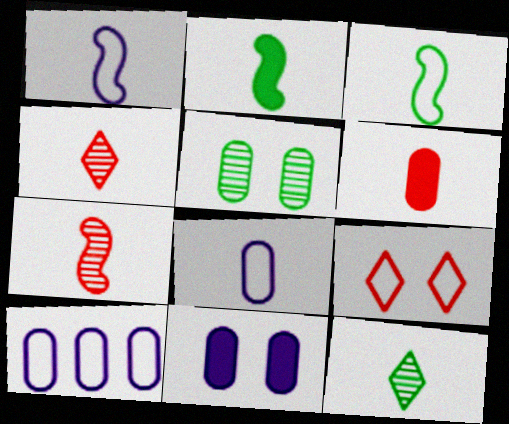[[1, 2, 7], 
[1, 6, 12], 
[2, 4, 8], 
[3, 9, 10], 
[5, 6, 10]]